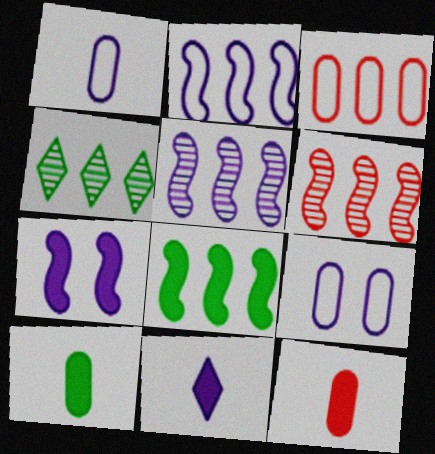[[2, 6, 8], 
[5, 9, 11]]